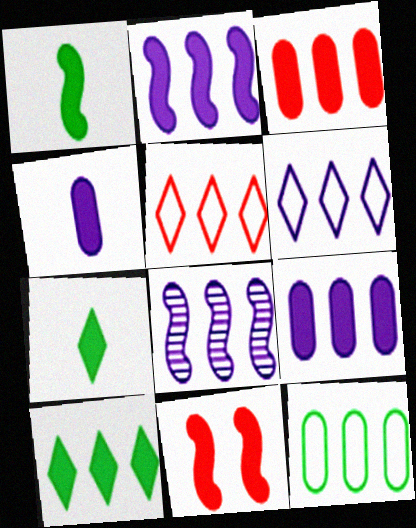[[1, 2, 11], 
[2, 3, 10], 
[4, 10, 11], 
[6, 8, 9], 
[7, 9, 11]]